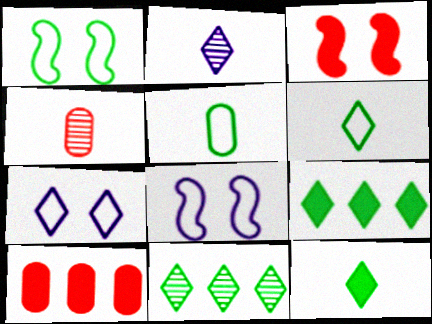[[1, 2, 10], 
[4, 8, 9]]